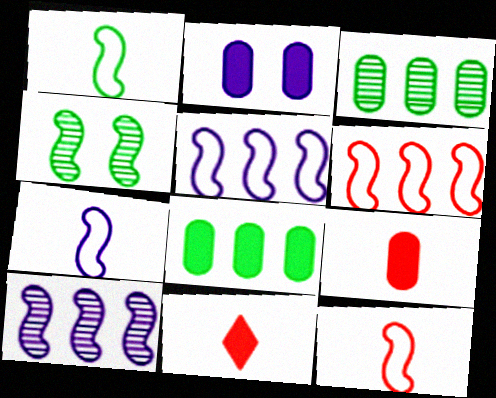[[1, 7, 12], 
[2, 8, 9]]